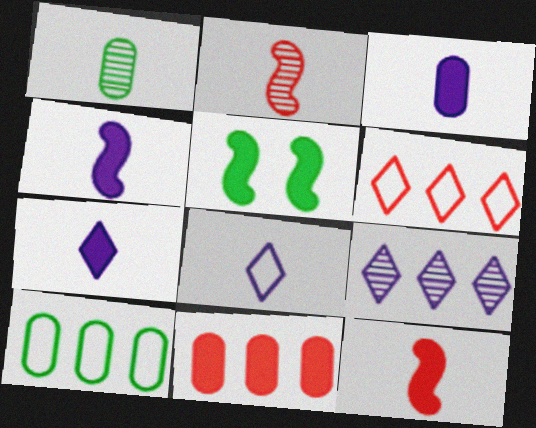[[1, 8, 12], 
[3, 4, 7], 
[5, 7, 11]]